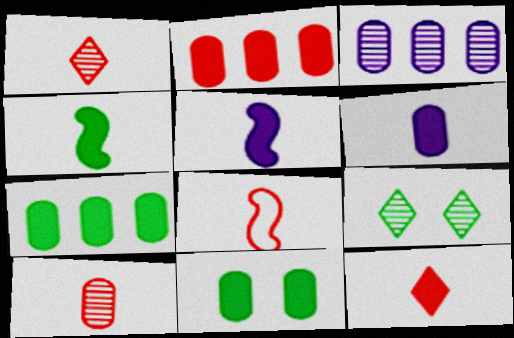[[2, 6, 11], 
[4, 6, 12], 
[8, 10, 12]]